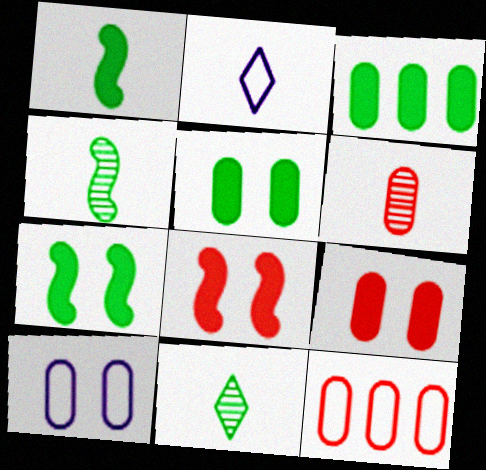[[1, 2, 6], 
[3, 6, 10], 
[6, 9, 12]]